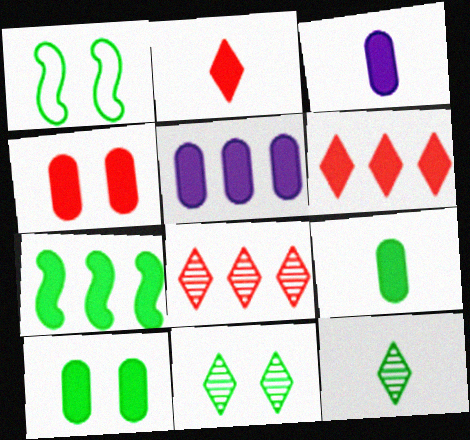[[1, 3, 8], 
[1, 10, 11], 
[4, 5, 9], 
[5, 6, 7]]